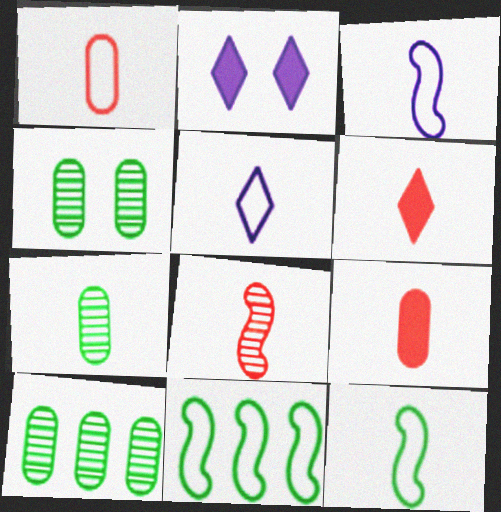[[1, 5, 12], 
[1, 6, 8], 
[3, 6, 7], 
[4, 7, 10]]